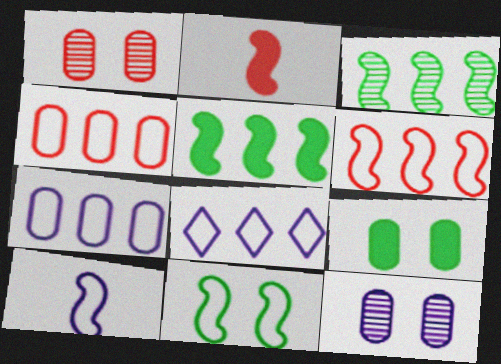[[6, 10, 11]]